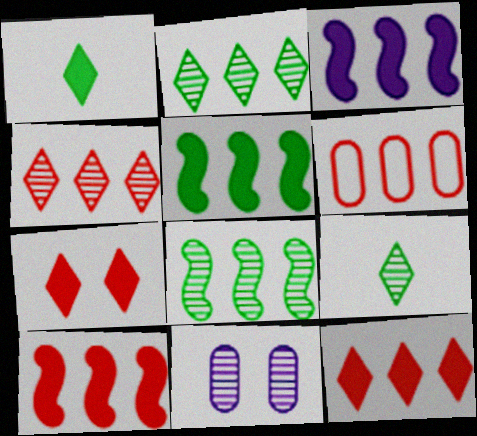[[2, 3, 6], 
[3, 5, 10], 
[4, 6, 10]]